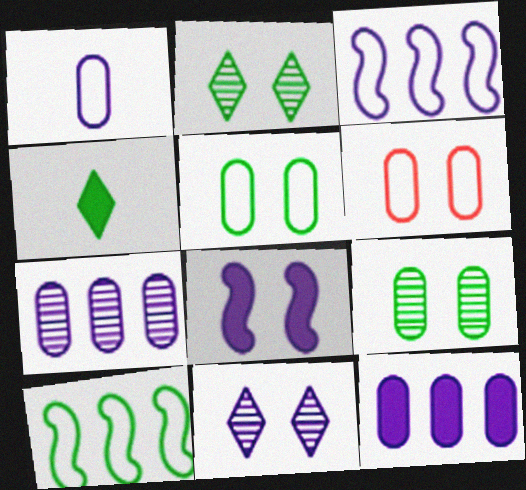[[2, 6, 8], 
[4, 9, 10]]